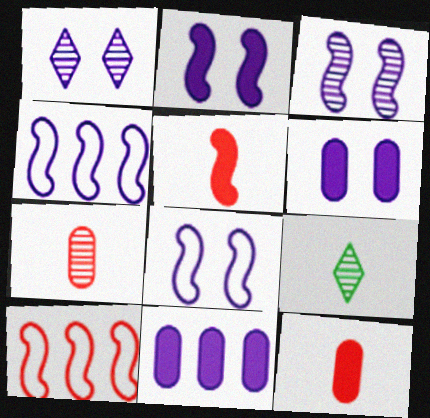[[1, 6, 8], 
[2, 3, 8], 
[6, 9, 10]]